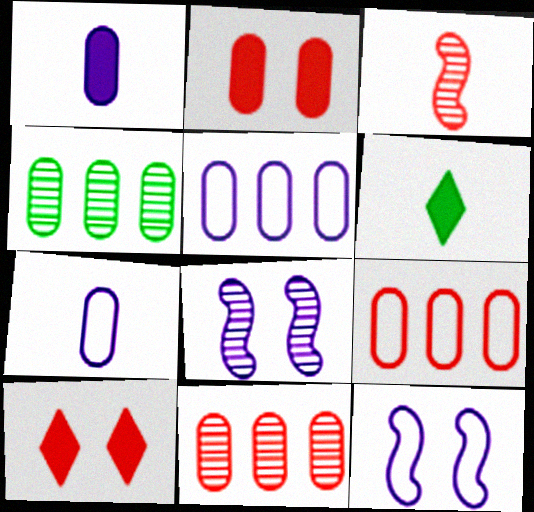[[2, 4, 7], 
[3, 6, 7], 
[3, 9, 10], 
[6, 8, 9], 
[6, 11, 12]]